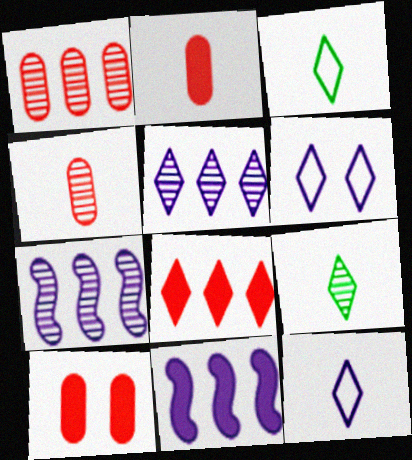[[3, 7, 10], 
[6, 8, 9]]